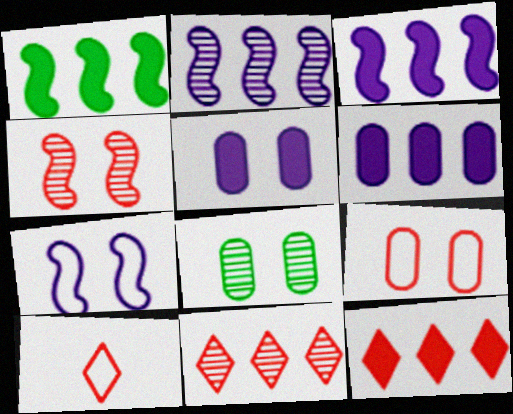[[1, 6, 12], 
[3, 8, 10], 
[5, 8, 9]]